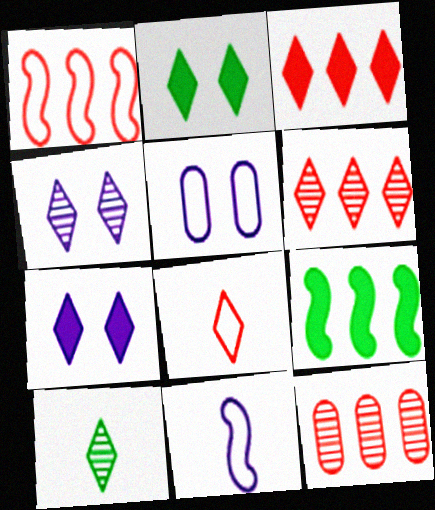[[1, 3, 12], 
[2, 11, 12], 
[4, 6, 10]]